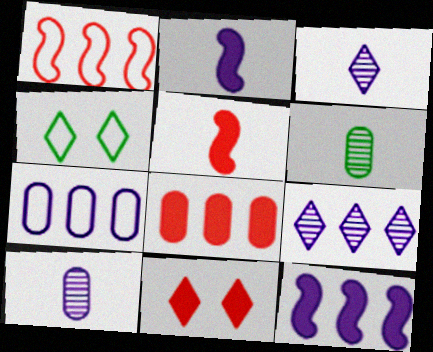[[5, 8, 11], 
[7, 9, 12]]